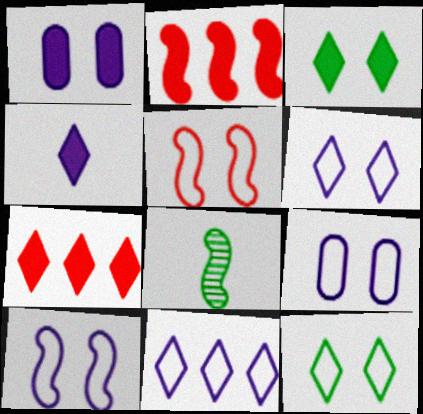[[2, 8, 10], 
[3, 4, 7], 
[5, 9, 12], 
[6, 9, 10], 
[7, 8, 9]]